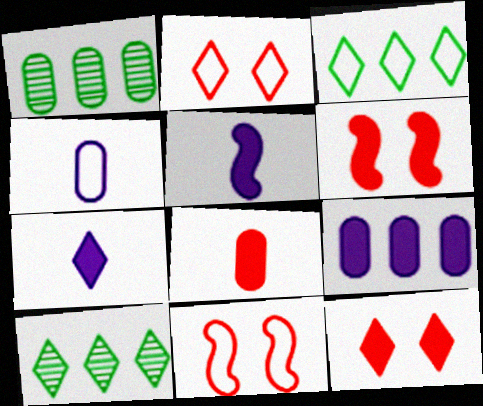[[1, 2, 5], 
[1, 7, 11], 
[2, 7, 10], 
[3, 4, 11], 
[4, 6, 10]]